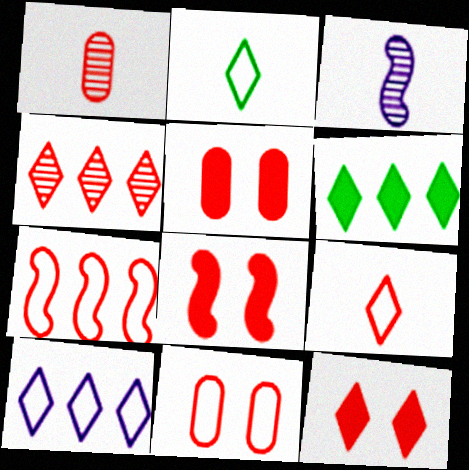[[1, 7, 12], 
[3, 6, 11], 
[4, 6, 10], 
[4, 9, 12], 
[5, 8, 12], 
[7, 9, 11]]